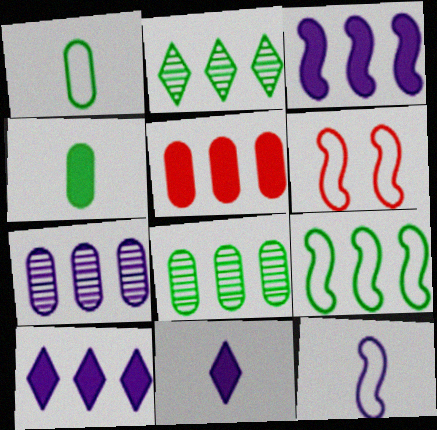[[6, 8, 11], 
[6, 9, 12]]